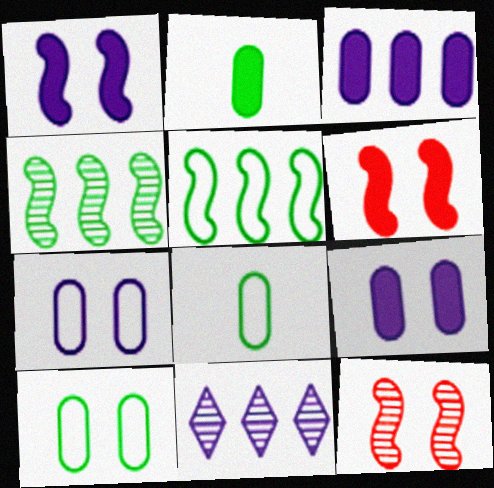[[6, 8, 11]]